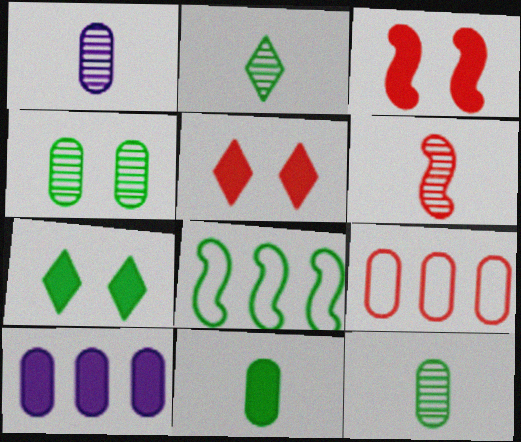[[1, 2, 6], 
[1, 5, 8], 
[5, 6, 9], 
[7, 8, 12]]